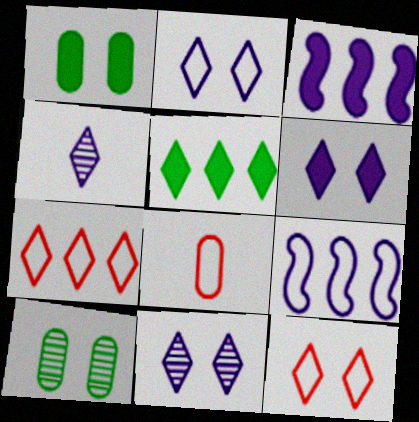[[2, 6, 11], 
[4, 5, 12]]